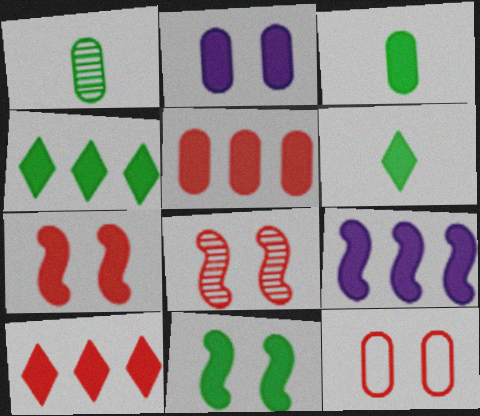[[2, 3, 5], 
[3, 4, 11], 
[4, 5, 9]]